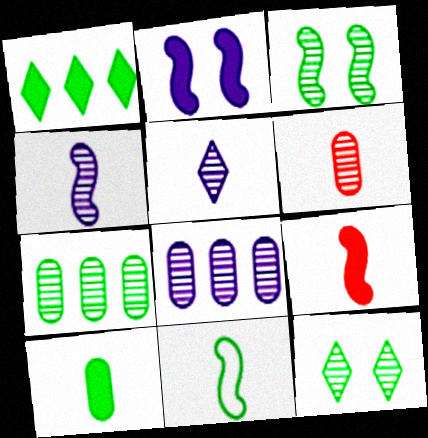[[4, 9, 11]]